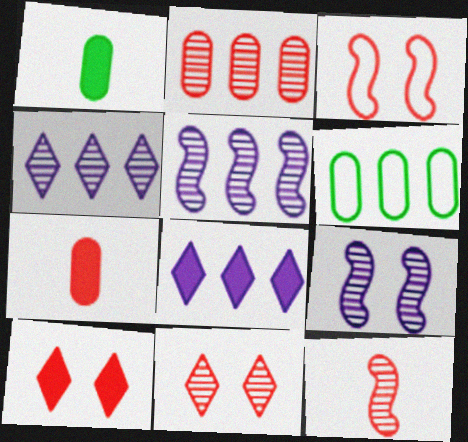[[1, 3, 4], 
[2, 11, 12]]